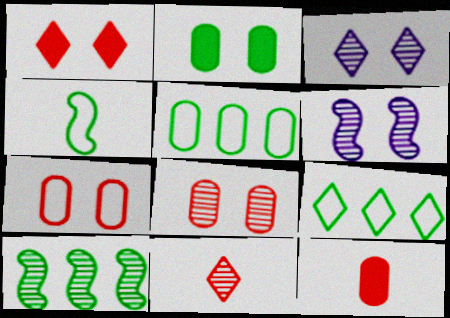[[6, 9, 12]]